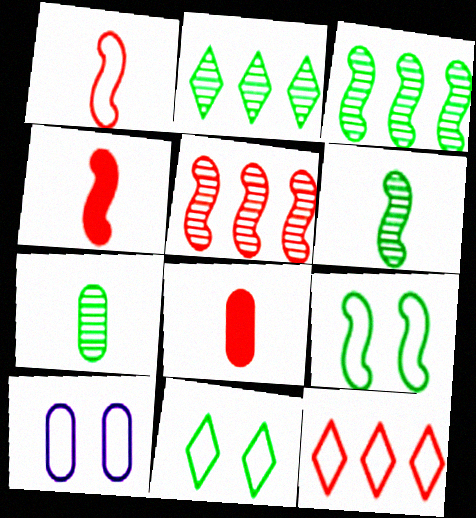[[2, 4, 10]]